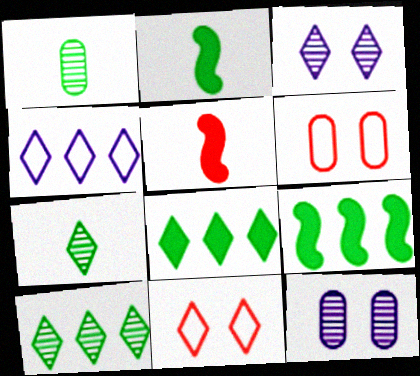[]